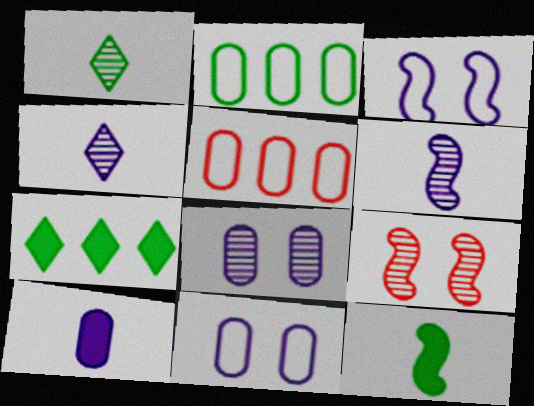[]